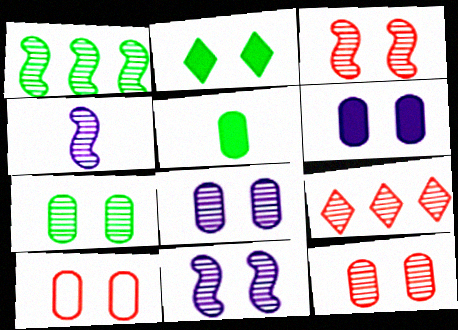[[1, 3, 4], 
[2, 10, 11], 
[4, 7, 9], 
[6, 7, 10], 
[7, 8, 12]]